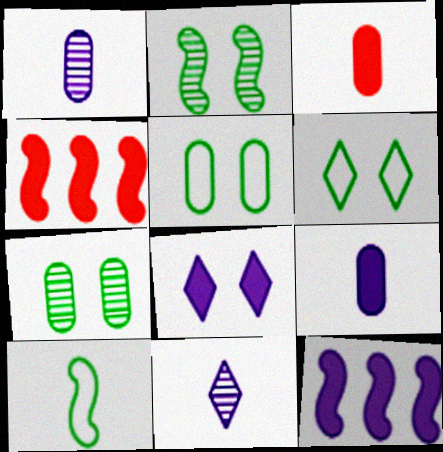[[1, 4, 6], 
[3, 10, 11], 
[4, 5, 11], 
[8, 9, 12]]